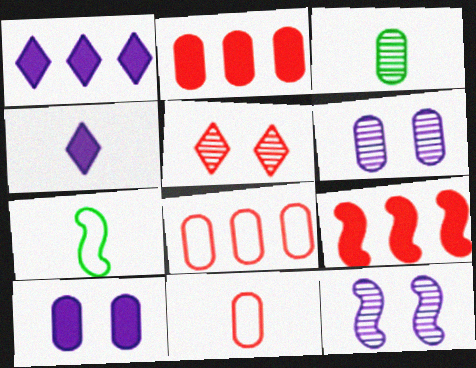[[3, 8, 10], 
[5, 9, 11], 
[7, 9, 12]]